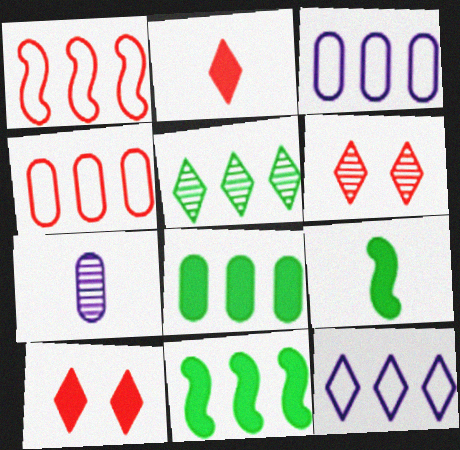[[3, 6, 9]]